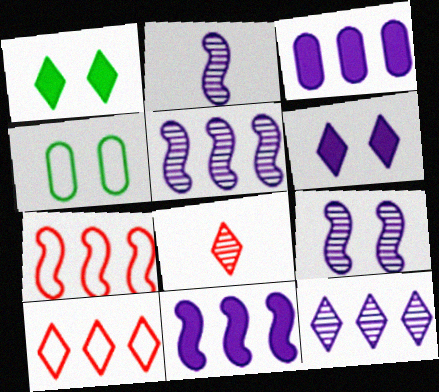[[2, 5, 9], 
[4, 8, 11]]